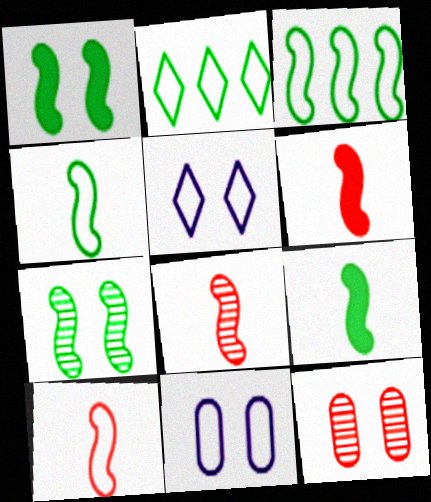[[1, 5, 12], 
[2, 10, 11], 
[3, 7, 9], 
[6, 8, 10]]